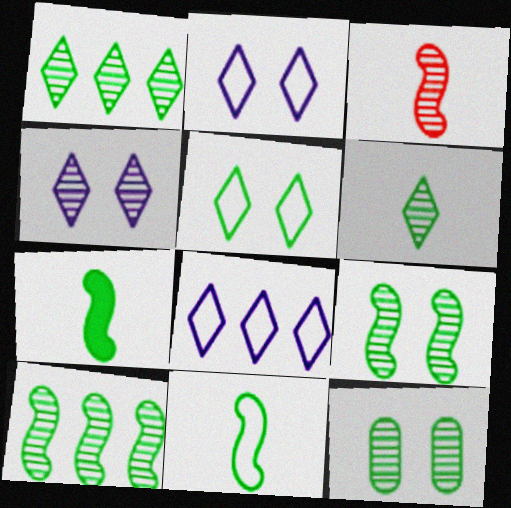[[6, 10, 12]]